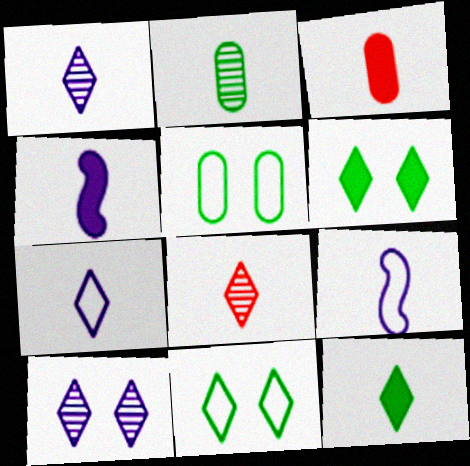[[3, 4, 12], 
[7, 8, 12]]